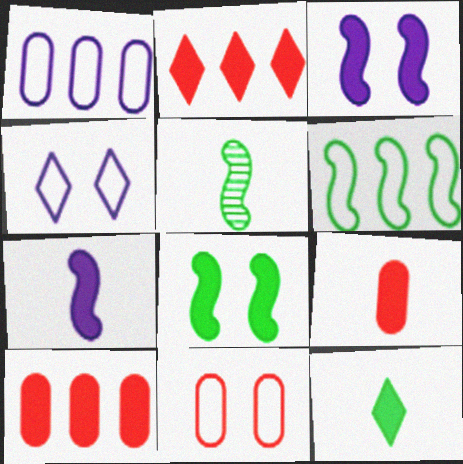[[3, 10, 12], 
[4, 5, 10], 
[5, 6, 8], 
[7, 9, 12]]